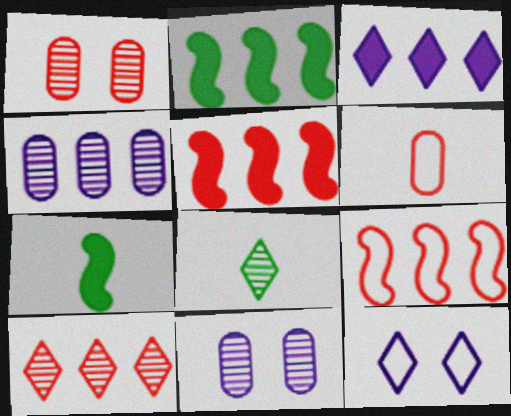[]